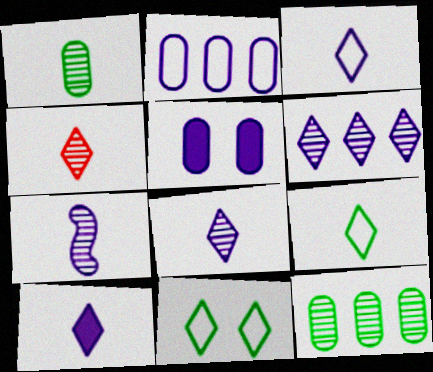[[1, 4, 7], 
[3, 8, 10], 
[4, 9, 10]]